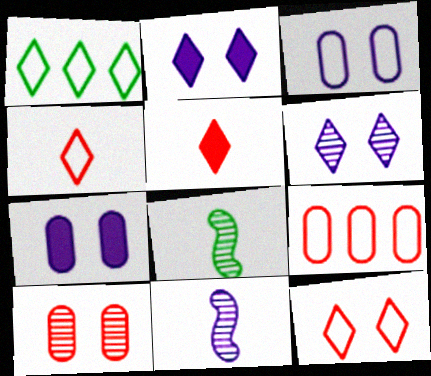[[1, 5, 6], 
[2, 8, 9]]